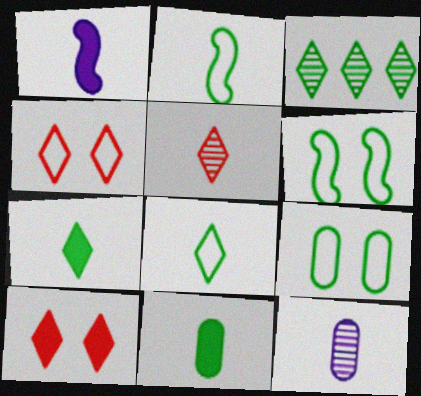[[3, 6, 11]]